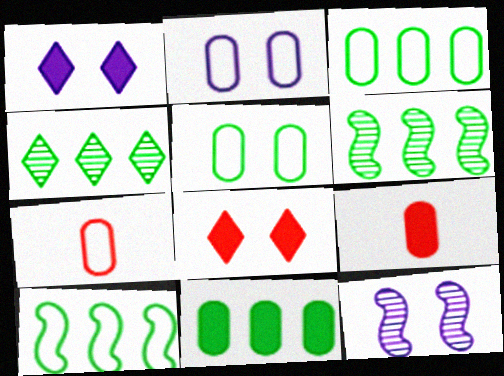[[1, 2, 12], 
[1, 6, 7], 
[2, 3, 7], 
[4, 10, 11], 
[5, 8, 12]]